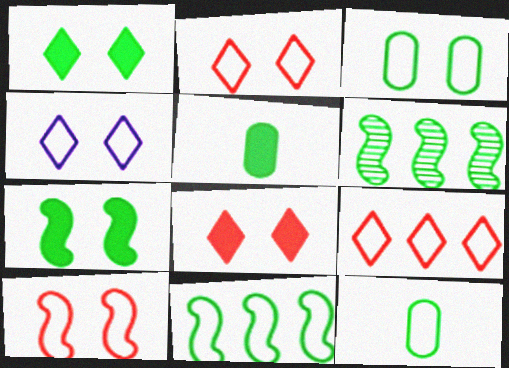[[1, 6, 12], 
[3, 4, 10]]